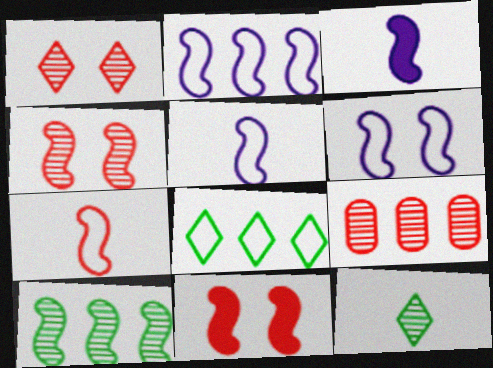[[2, 5, 6], 
[5, 10, 11]]